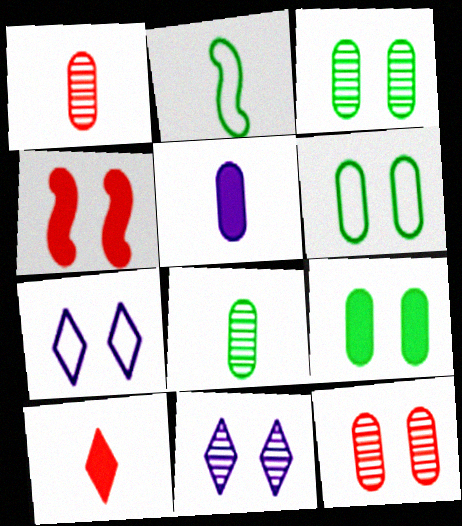[[3, 4, 7], 
[3, 6, 9], 
[4, 6, 11]]